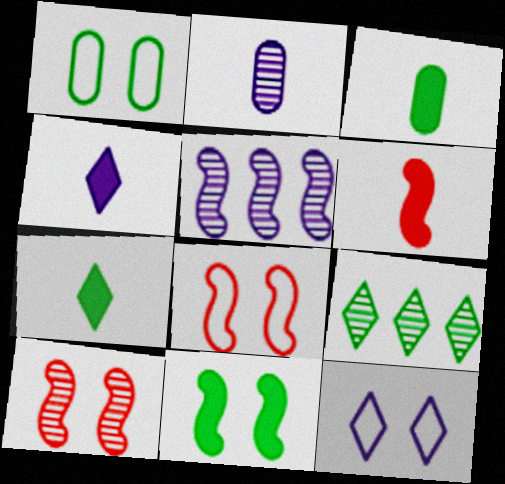[[1, 8, 12], 
[2, 9, 10], 
[3, 4, 6]]